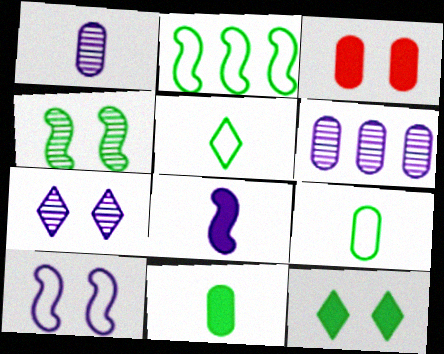[[3, 6, 9]]